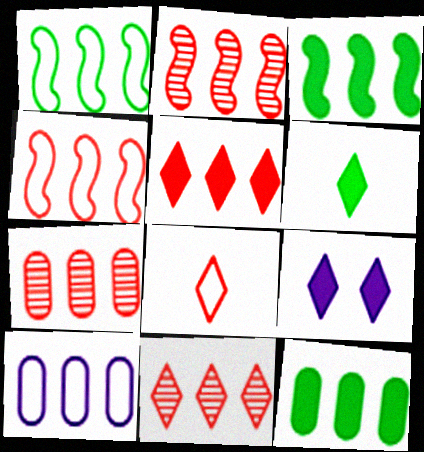[[2, 7, 11], 
[3, 10, 11], 
[4, 5, 7], 
[5, 6, 9], 
[7, 10, 12]]